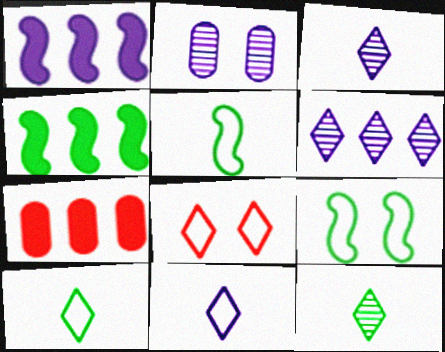[[1, 2, 11], 
[3, 7, 9]]